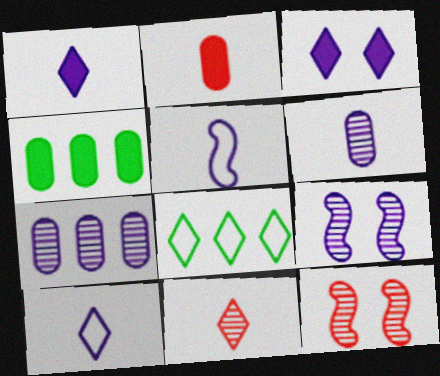[[1, 5, 6], 
[2, 8, 9], 
[3, 5, 7], 
[3, 8, 11], 
[4, 10, 12]]